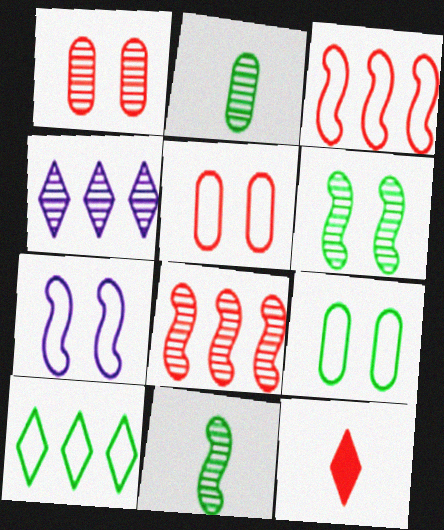[[1, 3, 12], 
[1, 4, 11], 
[5, 8, 12]]